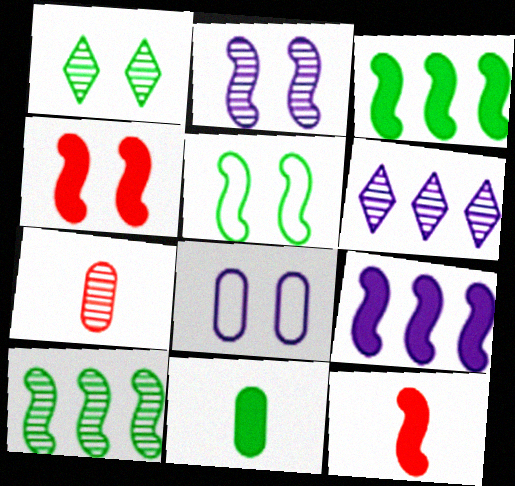[[1, 4, 8], 
[2, 4, 5]]